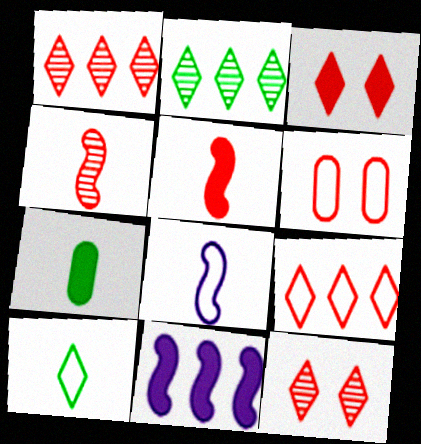[[1, 5, 6], 
[3, 7, 11]]